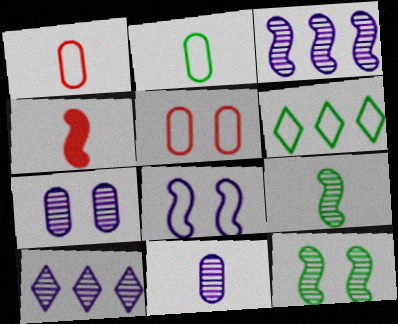[[1, 6, 8], 
[4, 6, 7]]